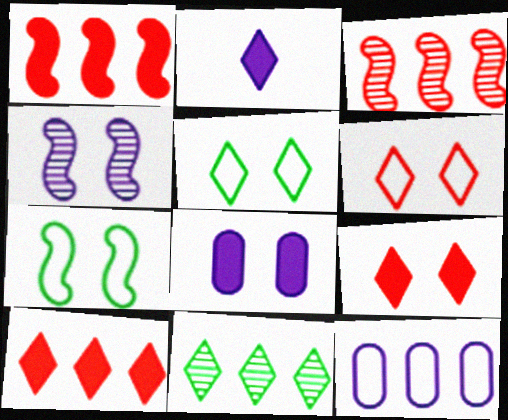[[1, 11, 12], 
[2, 4, 12], 
[2, 6, 11]]